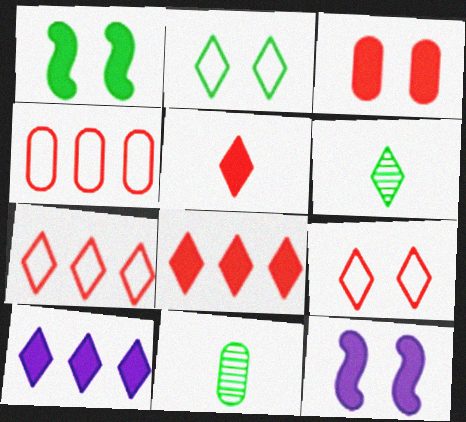[[4, 6, 12], 
[6, 9, 10], 
[7, 11, 12]]